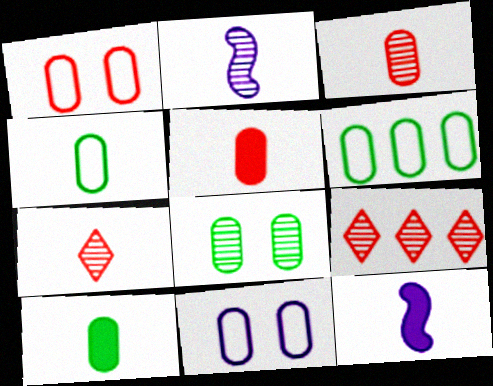[[2, 8, 9], 
[4, 7, 12], 
[6, 8, 10]]